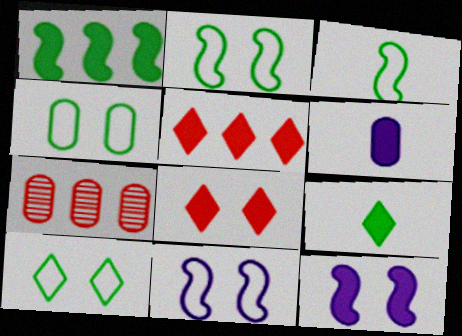[[1, 6, 8], 
[2, 4, 10], 
[4, 6, 7], 
[7, 9, 11]]